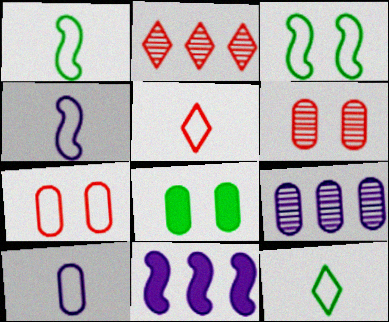[[1, 5, 10], 
[2, 4, 8], 
[6, 11, 12]]